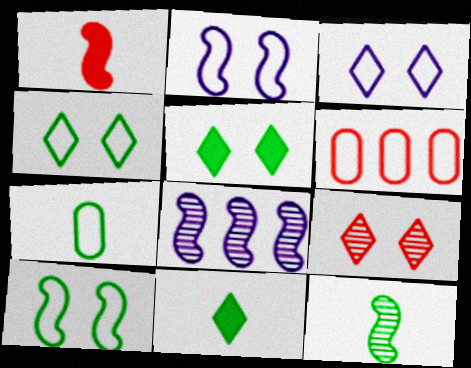[[1, 6, 9], 
[1, 8, 10], 
[3, 5, 9], 
[7, 11, 12]]